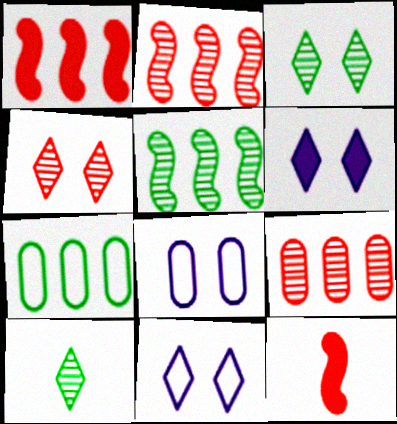[[1, 8, 10]]